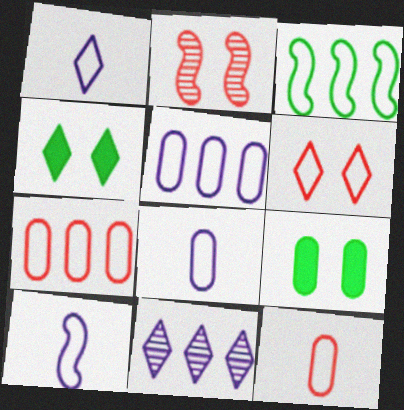[[1, 8, 10], 
[3, 6, 8]]